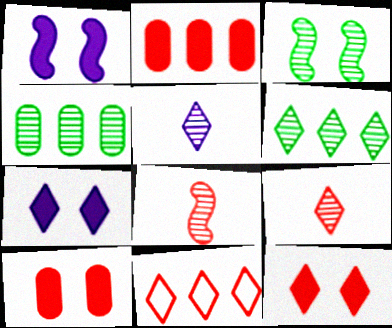[[8, 10, 11], 
[9, 11, 12]]